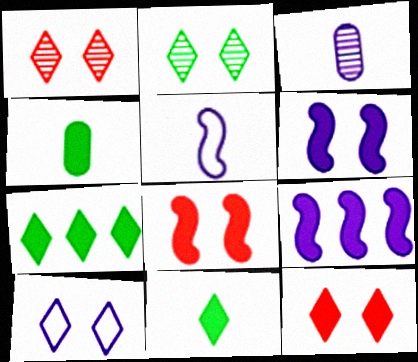[[2, 10, 12], 
[3, 9, 10], 
[4, 9, 12]]